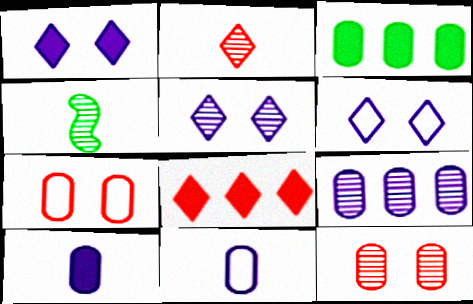[[1, 5, 6], 
[3, 11, 12]]